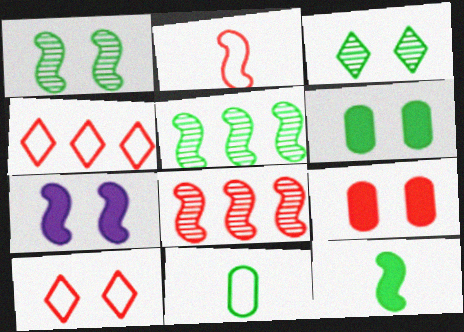[[2, 5, 7]]